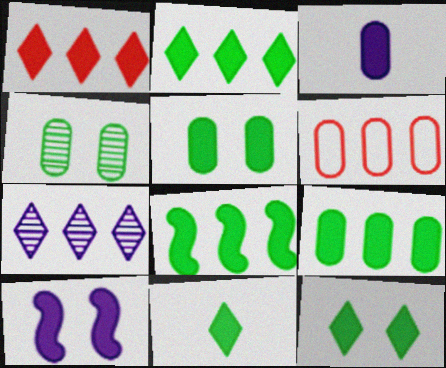[[2, 8, 9], 
[2, 11, 12], 
[3, 4, 6], 
[5, 8, 11], 
[6, 7, 8]]